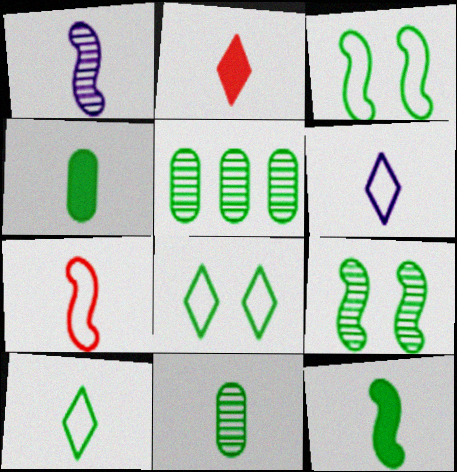[[1, 7, 12], 
[5, 8, 12], 
[10, 11, 12]]